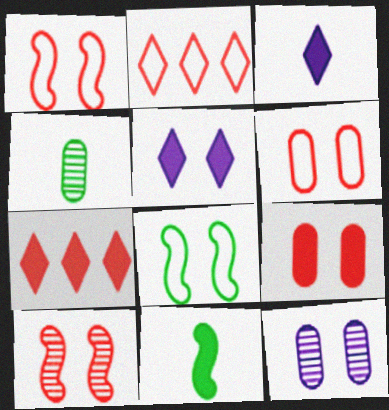[[2, 11, 12]]